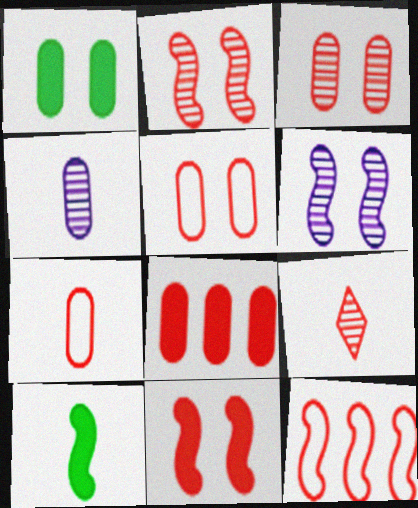[[3, 7, 8], 
[6, 10, 12]]